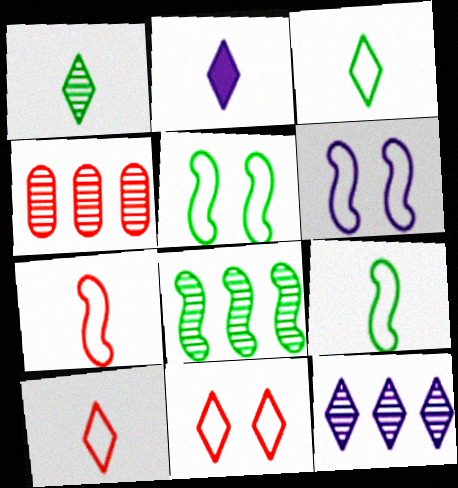[[1, 2, 10], 
[2, 4, 5], 
[4, 8, 12]]